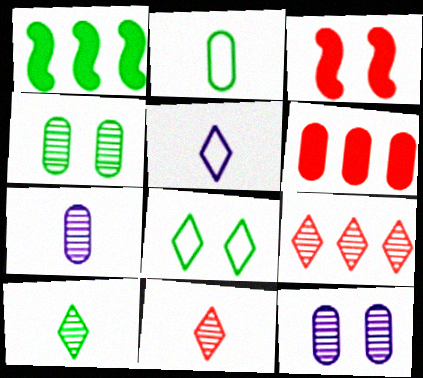[[2, 6, 12], 
[3, 8, 12]]